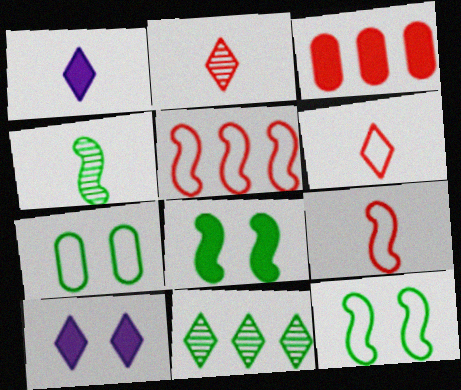[[1, 3, 8], 
[6, 10, 11]]